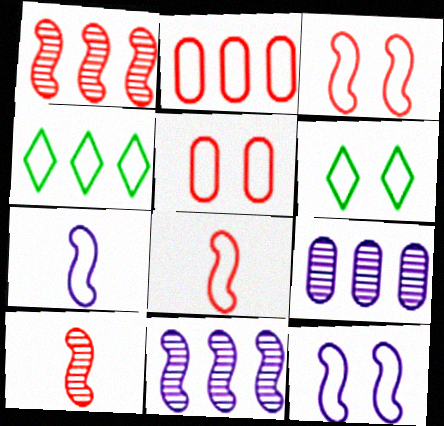[[2, 6, 7], 
[4, 5, 7], 
[5, 6, 12]]